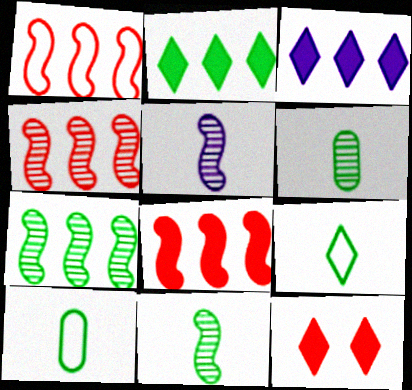[[1, 4, 8]]